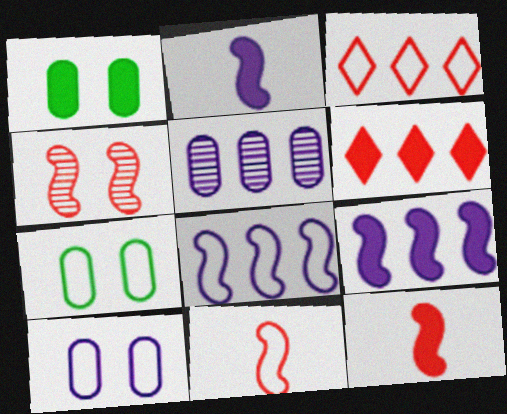[[1, 2, 6]]